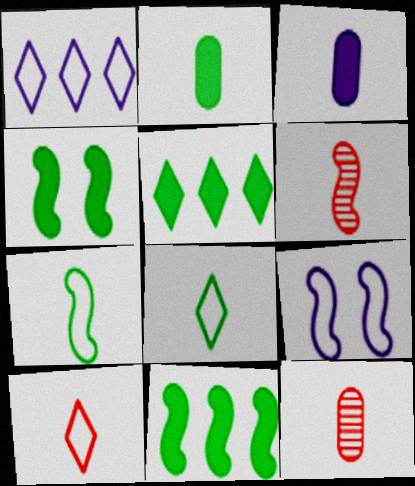[[1, 4, 12], 
[2, 4, 5], 
[3, 6, 8], 
[5, 9, 12], 
[6, 9, 11]]